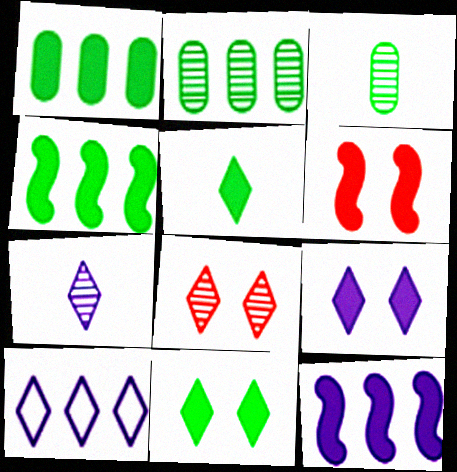[[3, 6, 10], 
[5, 8, 10], 
[7, 9, 10]]